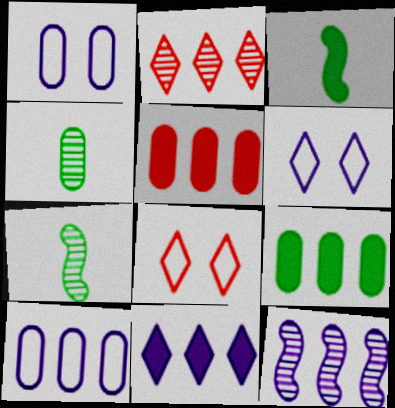[[1, 2, 3], 
[1, 4, 5], 
[5, 6, 7], 
[10, 11, 12]]